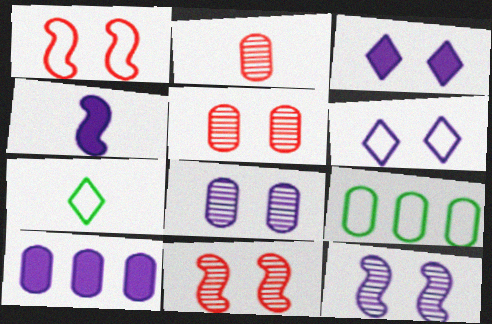[[2, 4, 7], 
[3, 4, 10], 
[7, 10, 11]]